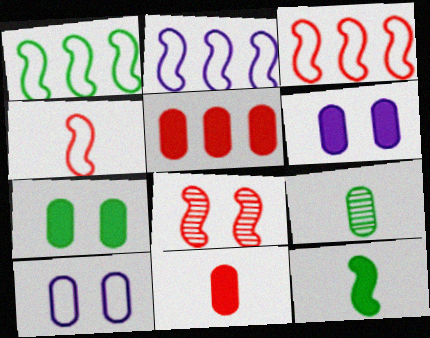[[1, 2, 3], 
[2, 8, 12], 
[5, 9, 10]]